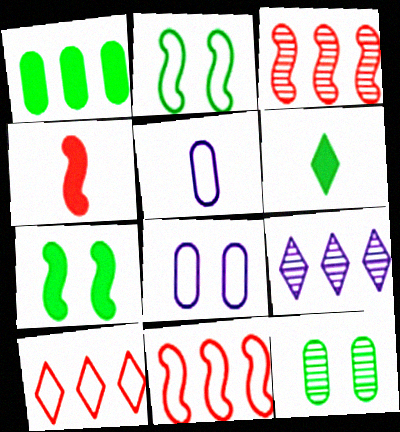[[1, 6, 7], 
[1, 9, 11], 
[2, 5, 10], 
[3, 6, 8]]